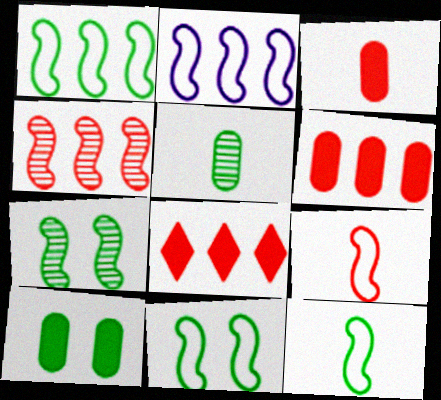[[1, 11, 12], 
[2, 9, 11]]